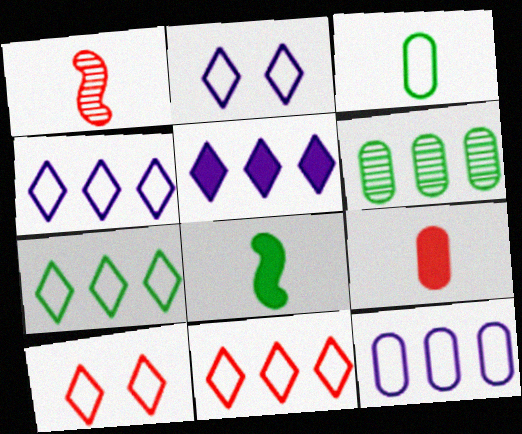[[4, 7, 11]]